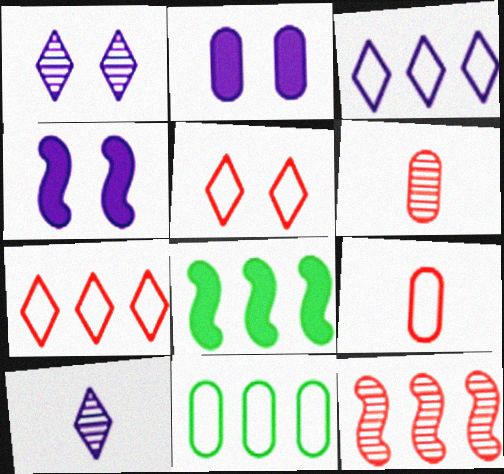[[1, 8, 9], 
[2, 6, 11]]